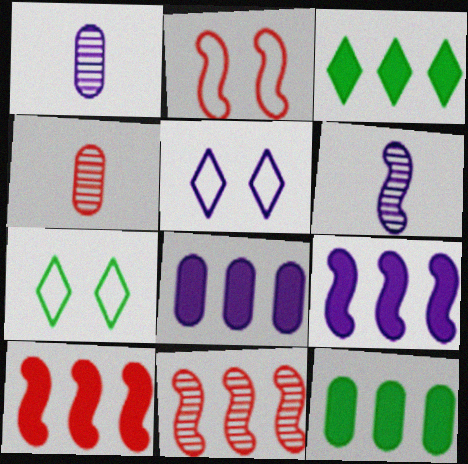[[1, 2, 3], 
[1, 5, 9], 
[1, 7, 10], 
[3, 8, 10], 
[4, 7, 9], 
[5, 6, 8]]